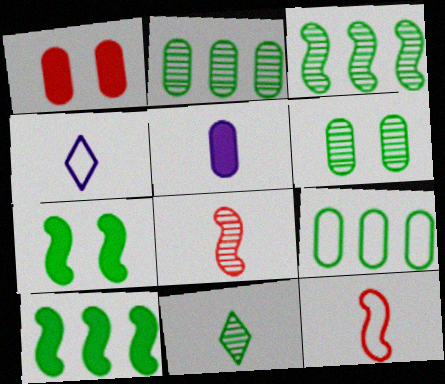[[1, 3, 4], 
[3, 6, 11], 
[5, 11, 12], 
[7, 9, 11]]